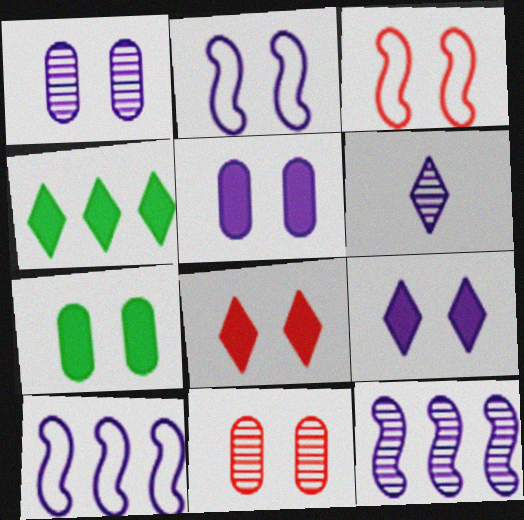[[1, 2, 9], 
[1, 6, 12], 
[3, 8, 11], 
[5, 6, 10]]